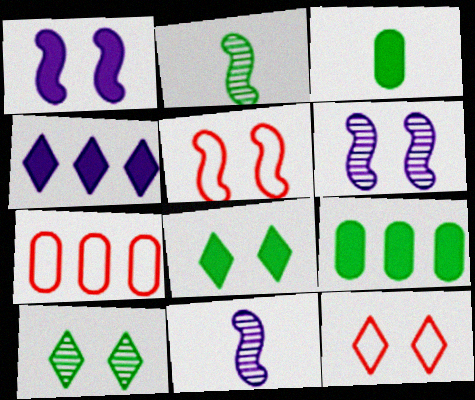[[7, 8, 11], 
[9, 11, 12]]